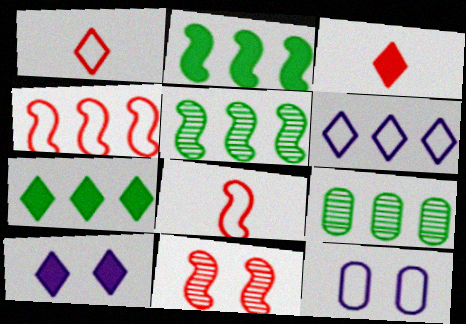[[3, 5, 12], 
[3, 7, 10], 
[8, 9, 10]]